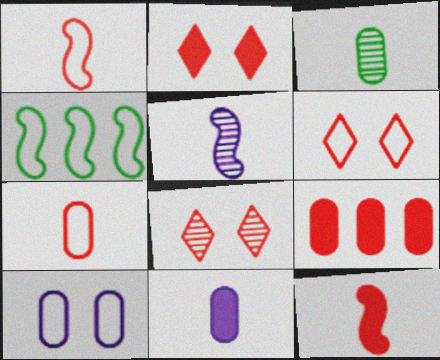[[1, 8, 9], 
[2, 6, 8], 
[2, 9, 12], 
[3, 7, 11], 
[3, 9, 10], 
[4, 8, 11]]